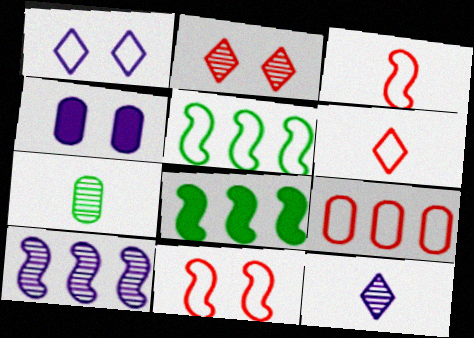[[2, 7, 10], 
[4, 7, 9], 
[6, 9, 11]]